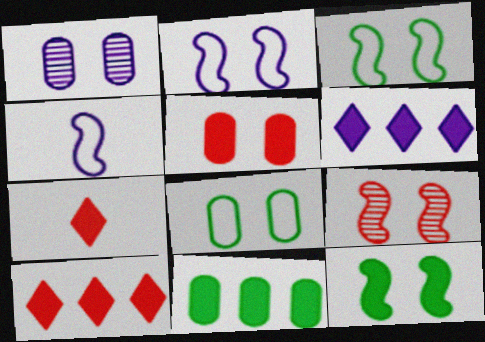[[1, 4, 6], 
[1, 5, 8], 
[2, 9, 12]]